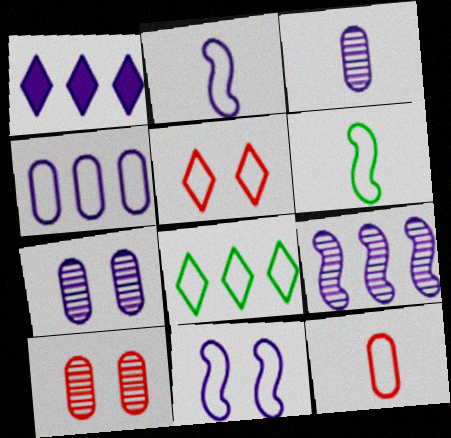[[1, 2, 7], 
[1, 3, 11], 
[1, 4, 9], 
[1, 6, 10], 
[4, 5, 6], 
[8, 11, 12]]